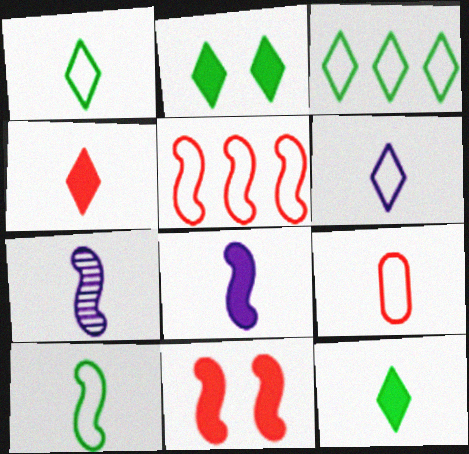[[6, 9, 10], 
[7, 9, 12]]